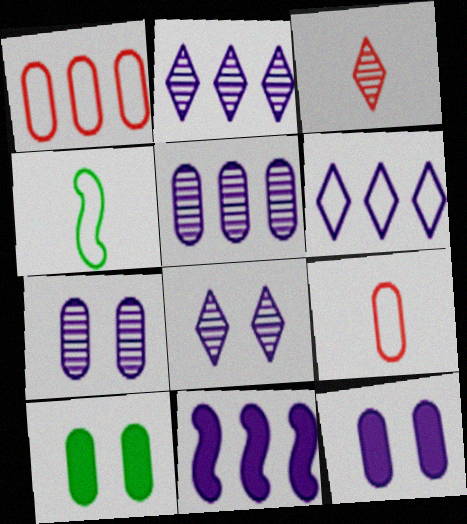[[5, 6, 11], 
[5, 9, 10]]